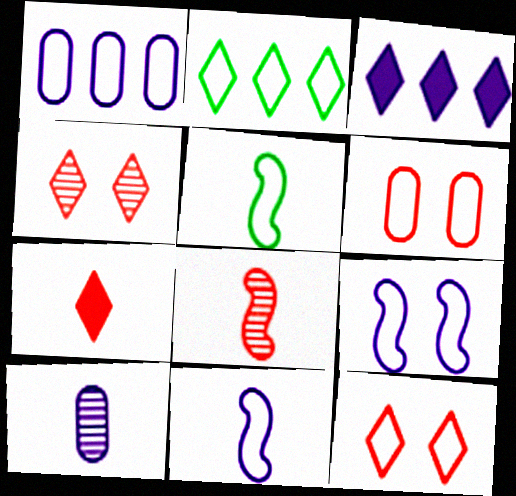[[1, 5, 12], 
[2, 6, 11], 
[3, 9, 10], 
[5, 7, 10]]